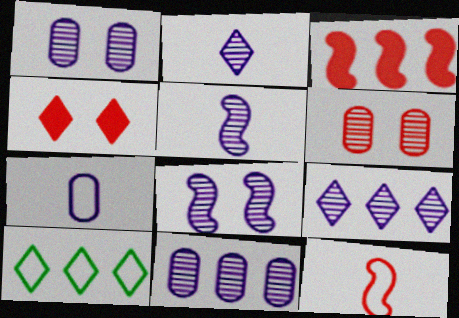[[1, 5, 9], 
[2, 4, 10], 
[2, 8, 11], 
[3, 10, 11]]